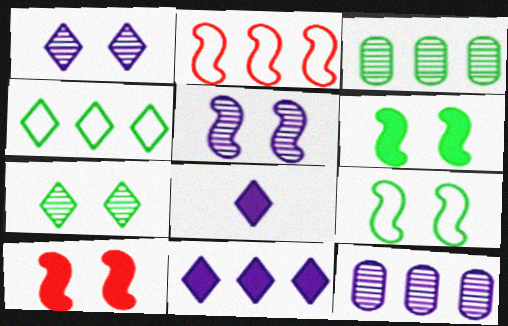[[2, 3, 11], 
[5, 9, 10]]